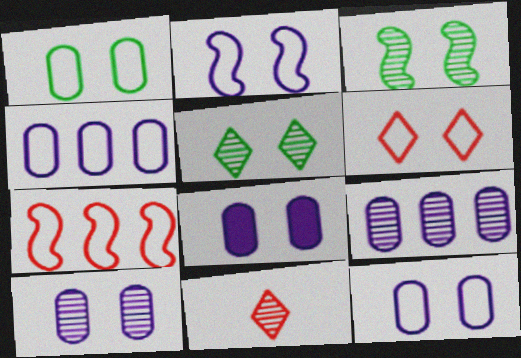[[1, 2, 6], 
[3, 6, 8], 
[3, 9, 11], 
[8, 10, 12]]